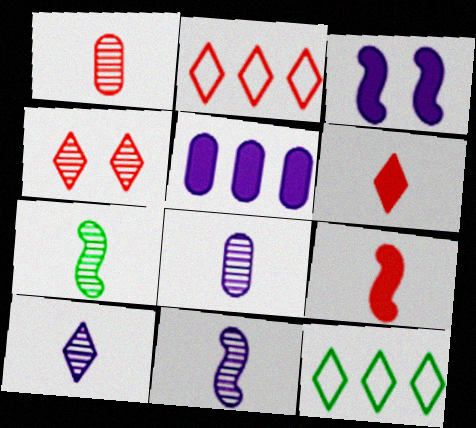[[1, 3, 12], 
[1, 7, 10], 
[2, 4, 6], 
[8, 10, 11]]